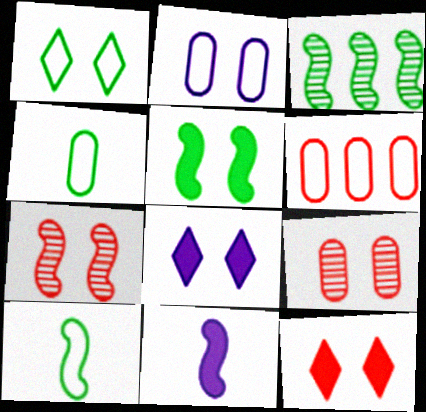[[2, 4, 6], 
[3, 5, 10]]